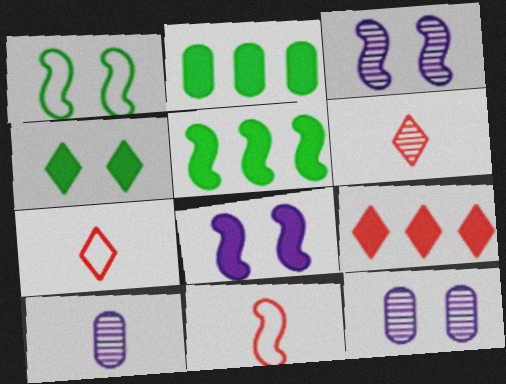[[1, 9, 10], 
[2, 3, 7], 
[3, 5, 11], 
[5, 7, 12]]